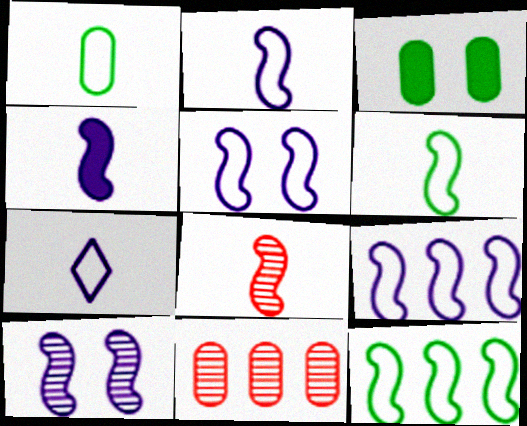[[2, 5, 9], 
[4, 6, 8], 
[4, 9, 10]]